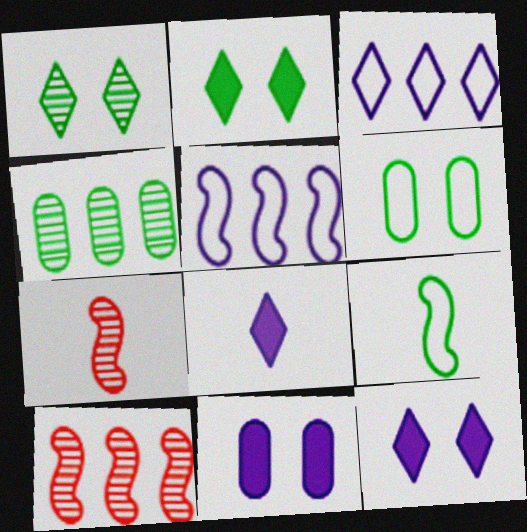[[2, 4, 9], 
[6, 8, 10]]